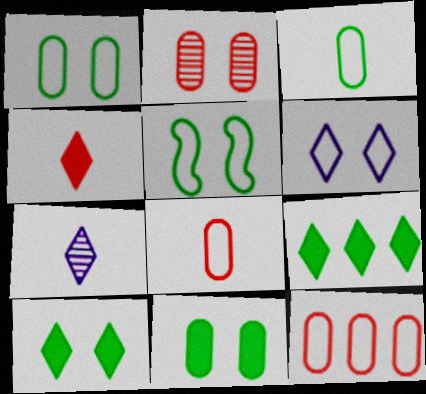[]